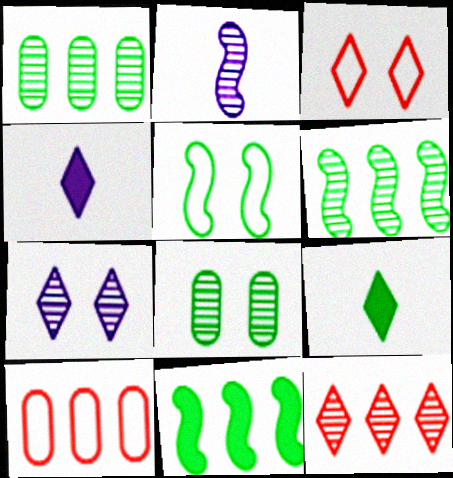[[1, 5, 9], 
[2, 8, 12]]